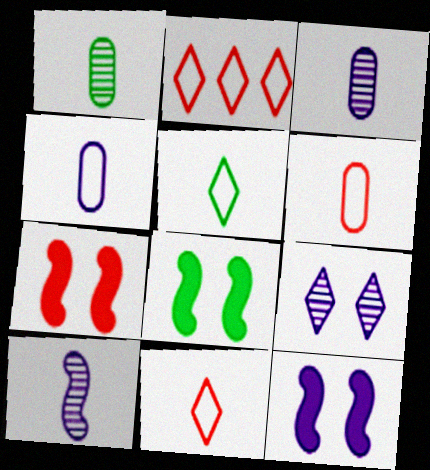[[1, 2, 12], 
[2, 3, 8], 
[7, 8, 12]]